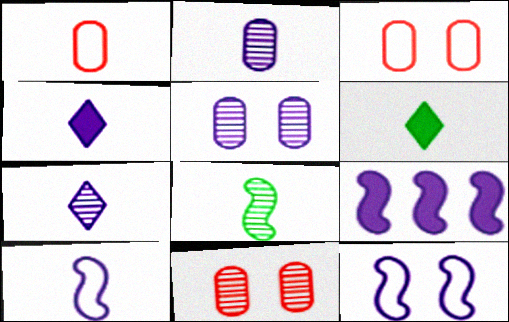[[1, 4, 8], 
[2, 4, 10]]